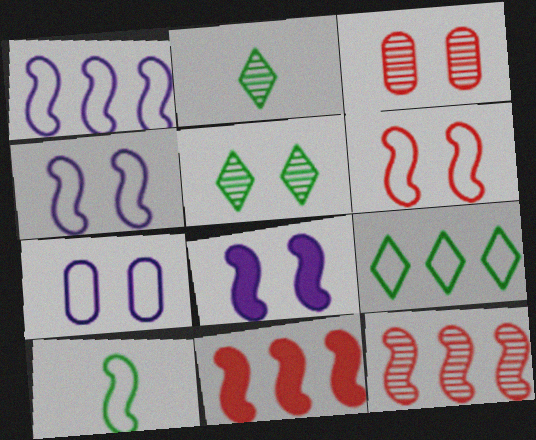[[1, 6, 10], 
[2, 7, 11], 
[8, 10, 12]]